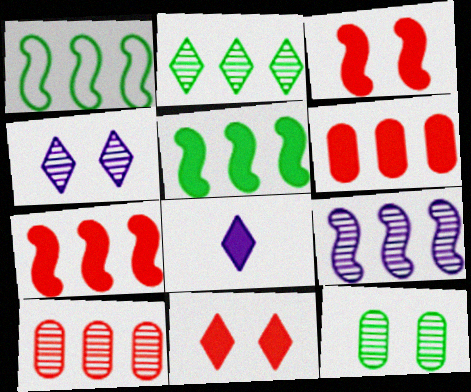[[1, 7, 9], 
[2, 9, 10]]